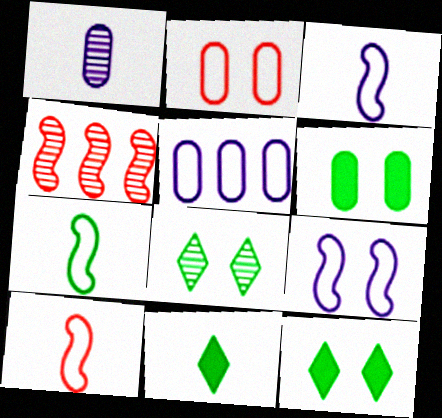[[1, 4, 8], 
[1, 10, 11], 
[3, 7, 10]]